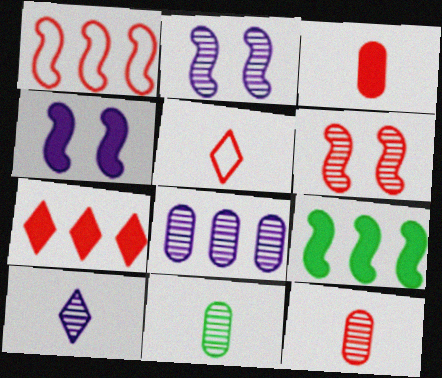[[2, 8, 10]]